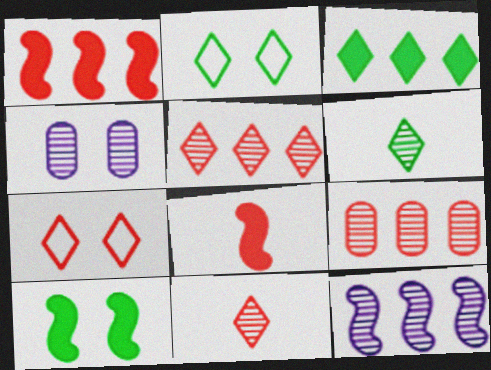[[2, 3, 6], 
[4, 7, 10], 
[7, 8, 9]]